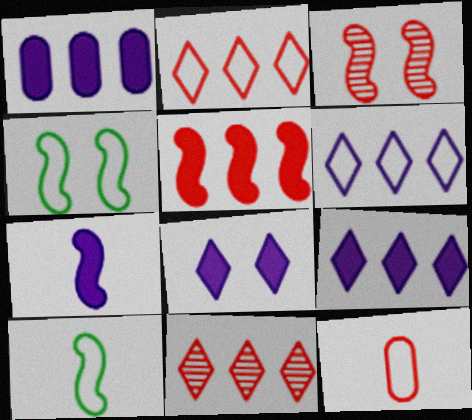[[1, 7, 8], 
[4, 6, 12]]